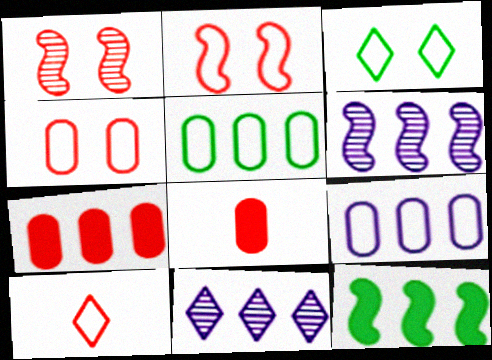[[1, 7, 10], 
[3, 6, 8]]